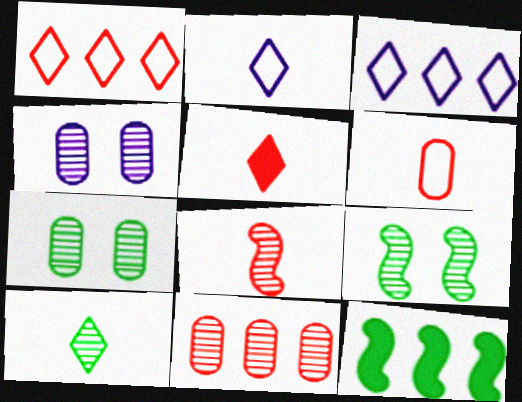[[2, 5, 10], 
[3, 11, 12], 
[5, 6, 8]]